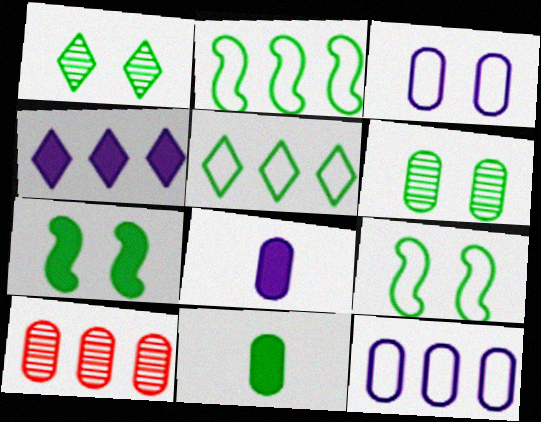[[1, 2, 11], 
[2, 4, 10], 
[3, 10, 11]]